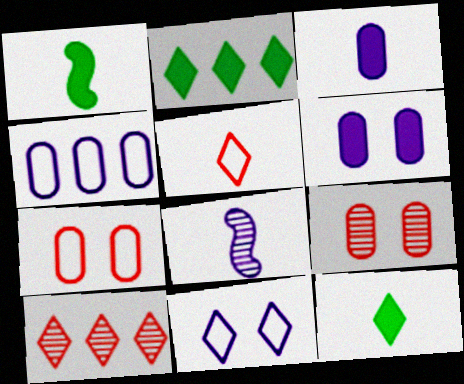[[2, 7, 8], 
[10, 11, 12]]